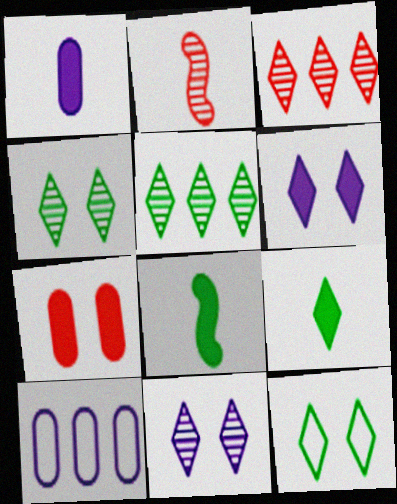[[5, 9, 12]]